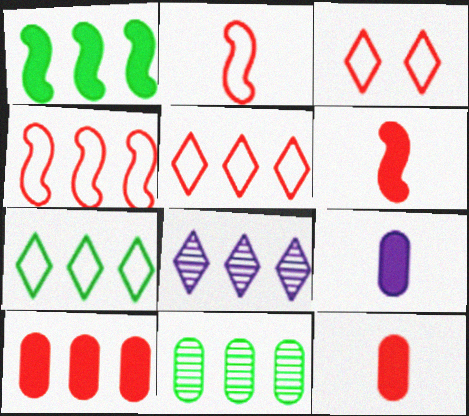[[1, 7, 11]]